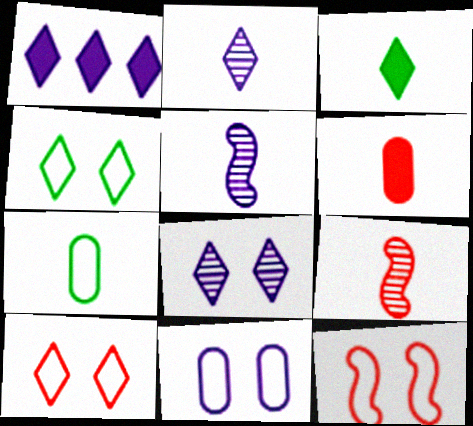[[1, 5, 11], 
[4, 11, 12]]